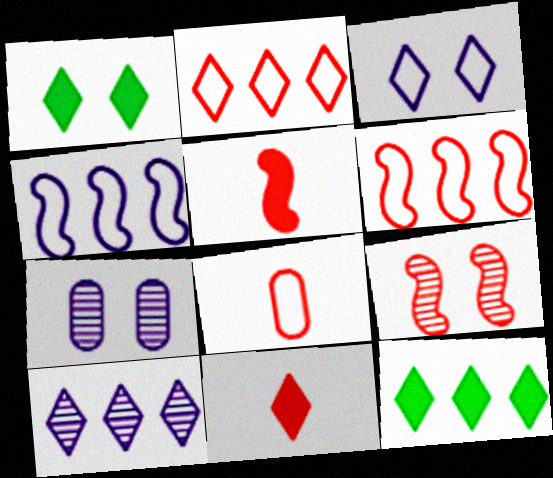[[2, 10, 12], 
[5, 6, 9]]